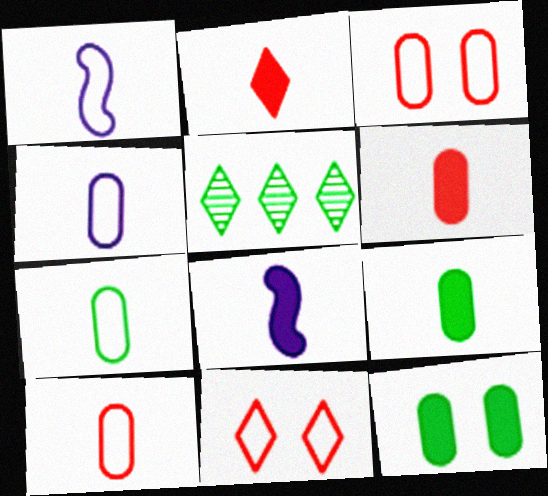[[2, 8, 9], 
[3, 5, 8], 
[4, 7, 10]]